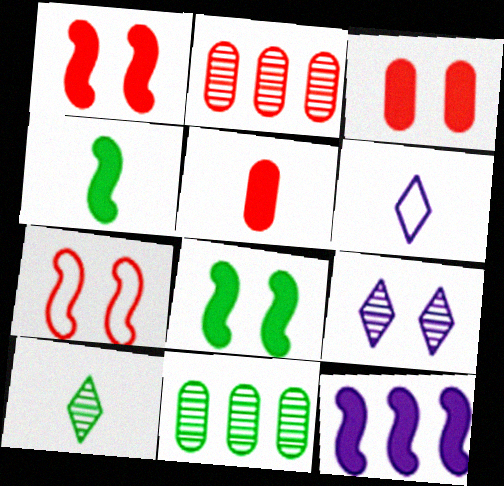[[1, 4, 12], 
[1, 6, 11], 
[2, 6, 8]]